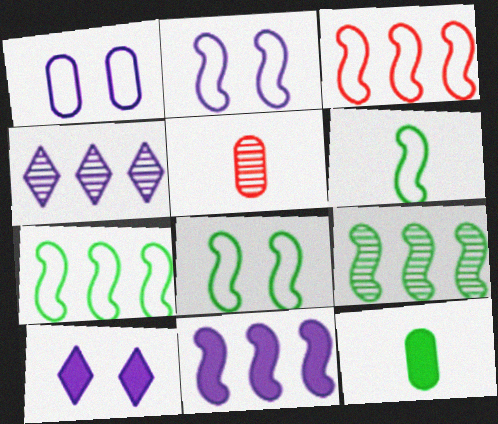[[2, 3, 6], 
[3, 9, 11], 
[5, 7, 10], 
[6, 7, 8]]